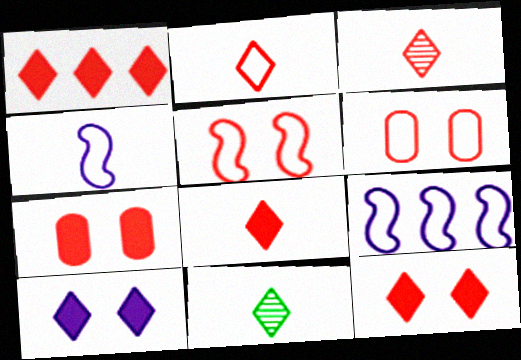[[1, 8, 12], 
[2, 3, 8], 
[7, 9, 11]]